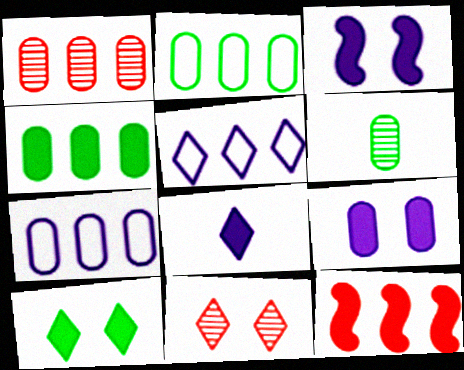[[1, 4, 7]]